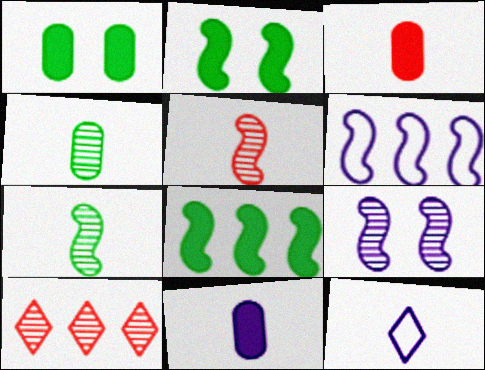[[2, 5, 6], 
[3, 7, 12], 
[4, 9, 10]]